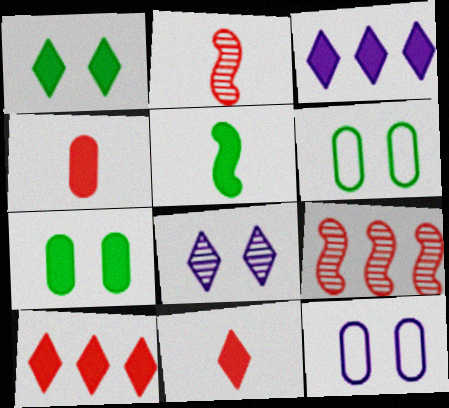[[1, 3, 11], 
[2, 3, 6]]